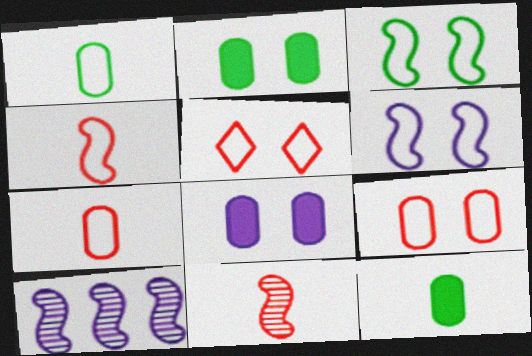[[5, 10, 12]]